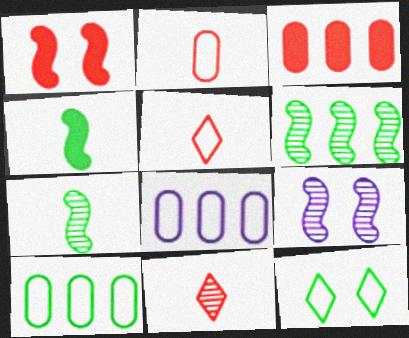[]